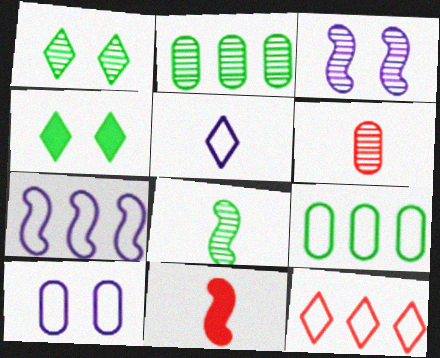[[1, 2, 8], 
[4, 6, 7], 
[4, 8, 9], 
[5, 7, 10], 
[7, 9, 12]]